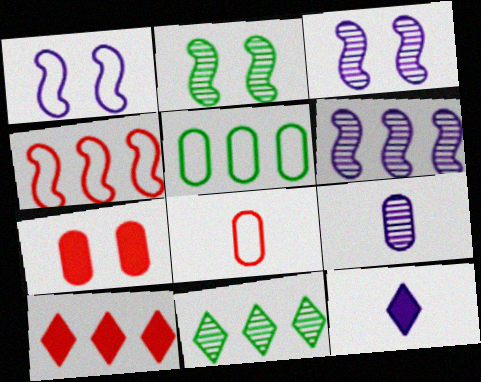[[5, 6, 10], 
[5, 7, 9]]